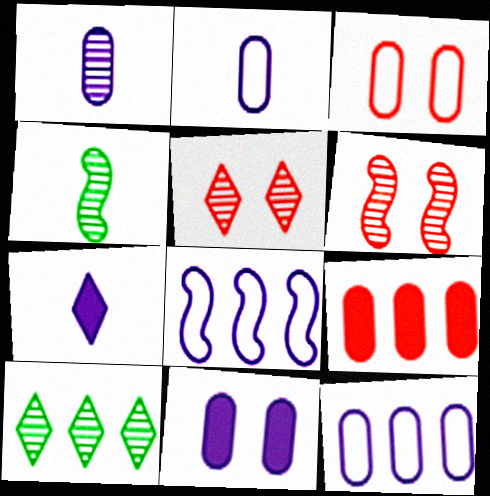[[1, 6, 10], 
[1, 11, 12], 
[8, 9, 10]]